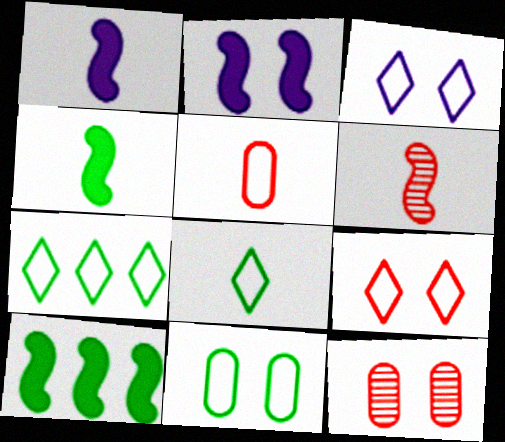[[1, 7, 12]]